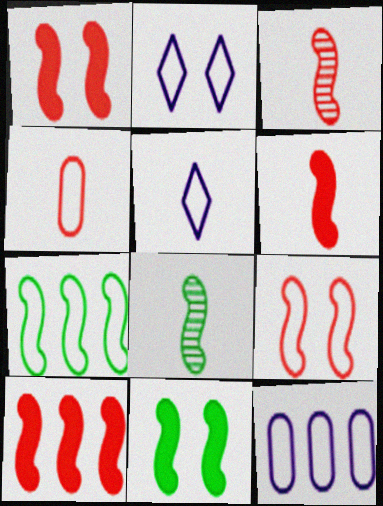[[1, 6, 10], 
[2, 4, 7], 
[3, 9, 10], 
[7, 8, 11]]